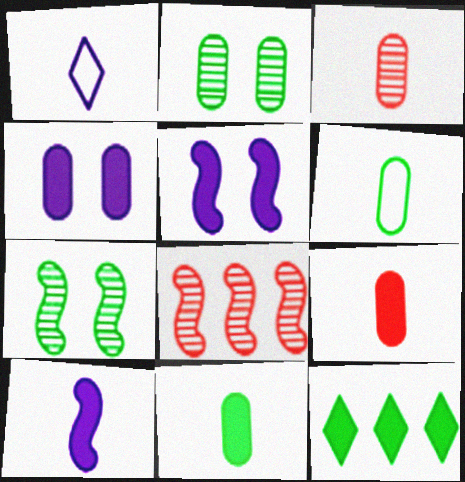[[5, 9, 12], 
[6, 7, 12]]